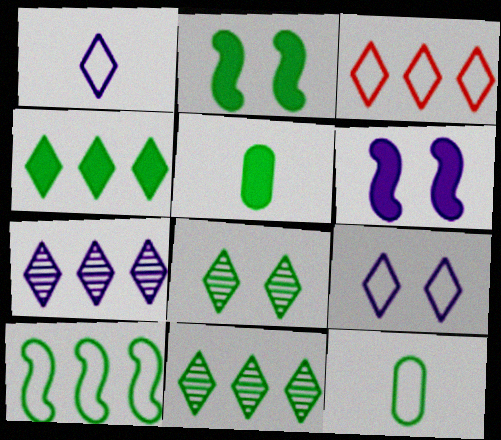[[2, 4, 5], 
[2, 11, 12], 
[3, 4, 7], 
[5, 8, 10]]